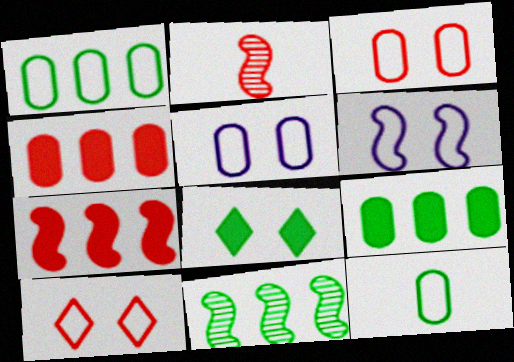[[2, 4, 10], 
[8, 11, 12]]